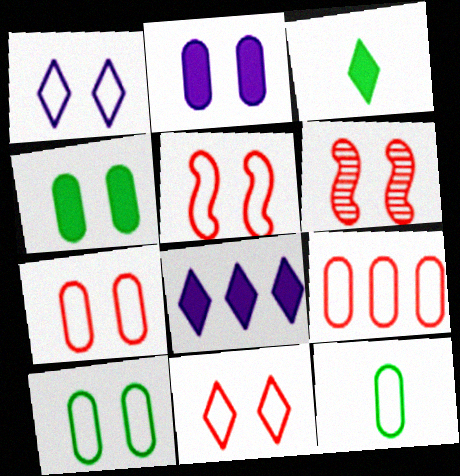[[1, 4, 6], 
[1, 5, 10], 
[5, 7, 11], 
[6, 8, 12]]